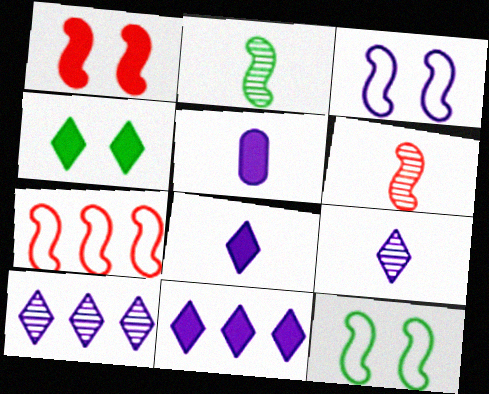[[1, 6, 7], 
[3, 5, 10]]